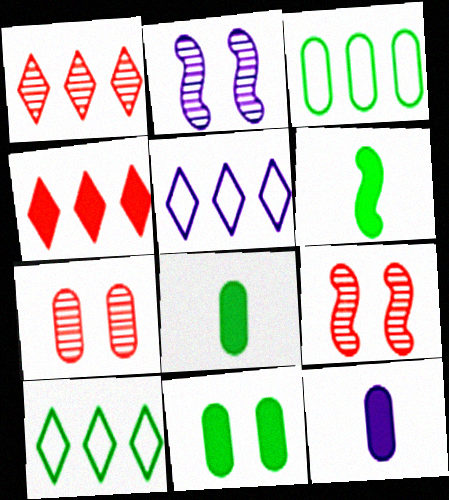[[2, 5, 12], 
[3, 7, 12], 
[5, 6, 7], 
[5, 8, 9], 
[9, 10, 12]]